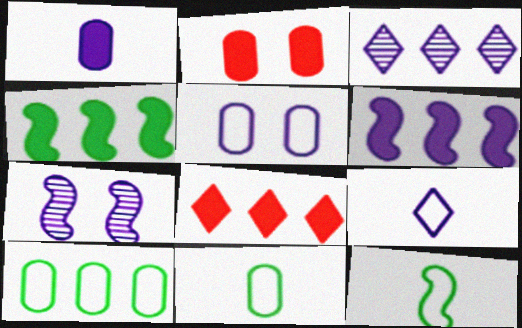[[2, 3, 12], 
[7, 8, 11]]